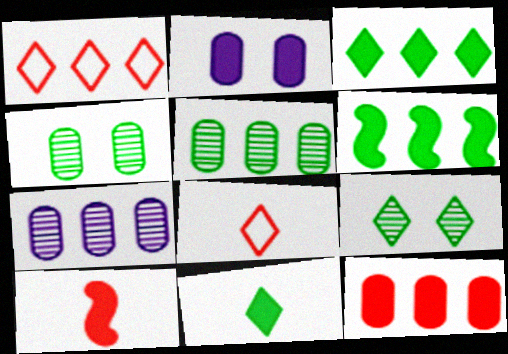[[1, 6, 7], 
[2, 3, 10]]